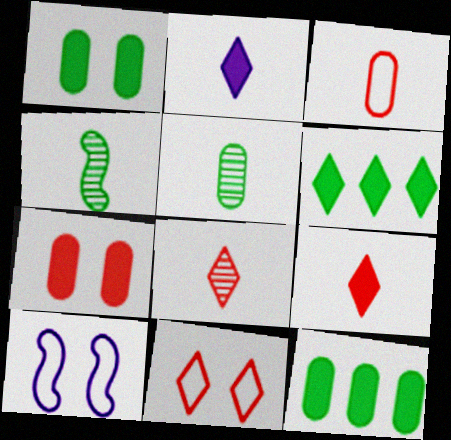[[2, 3, 4], 
[8, 10, 12]]